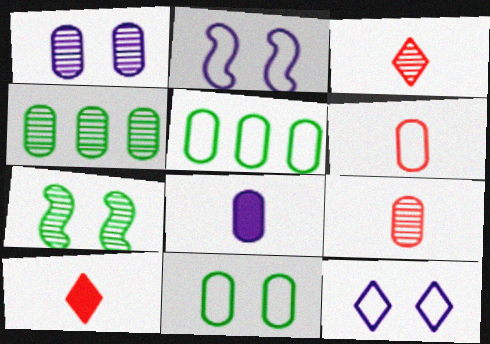[[1, 4, 9], 
[2, 4, 10]]